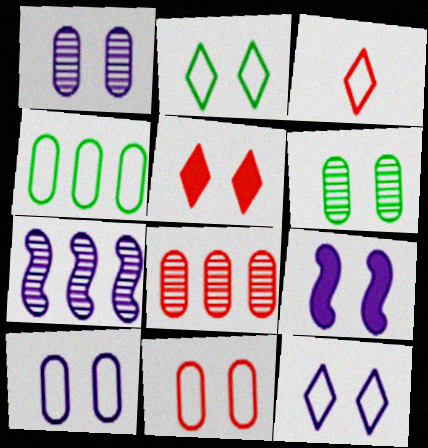[[1, 9, 12]]